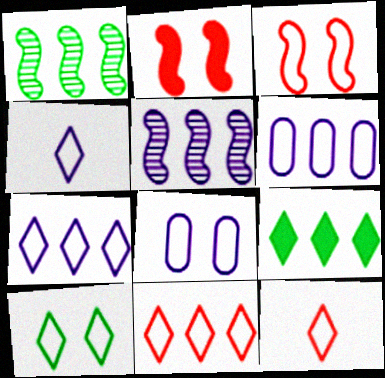[[3, 8, 10], 
[4, 10, 11], 
[7, 10, 12]]